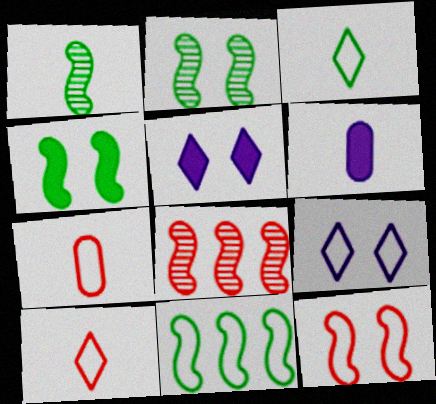[[1, 4, 11], 
[1, 6, 10], 
[7, 9, 11]]